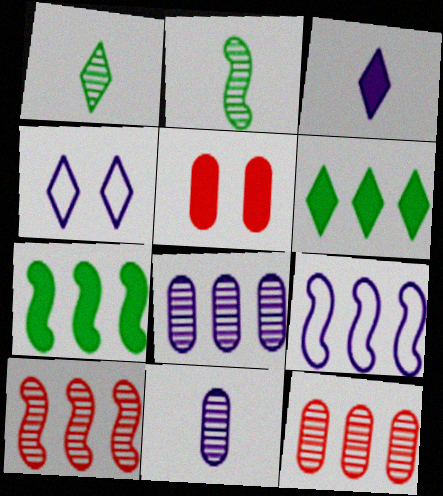[[1, 5, 9], 
[3, 5, 7], 
[6, 9, 12], 
[7, 9, 10]]